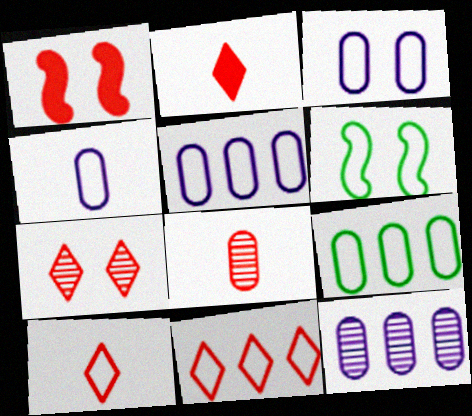[[1, 8, 11], 
[2, 6, 12], 
[2, 7, 11], 
[3, 4, 5], 
[4, 6, 11], 
[5, 6, 10]]